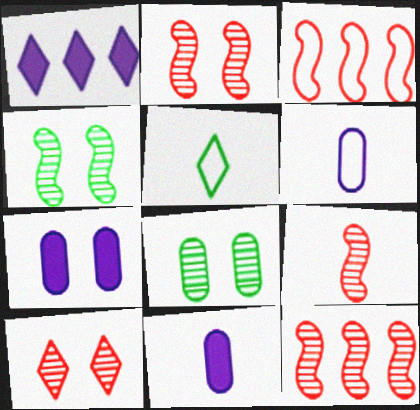[[1, 5, 10], 
[2, 9, 12], 
[5, 7, 12], 
[5, 9, 11]]